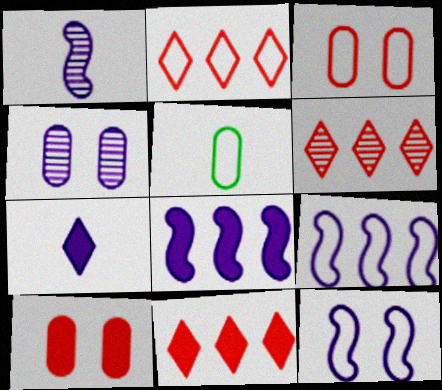[[1, 8, 12], 
[2, 5, 12], 
[2, 6, 11], 
[4, 7, 9]]